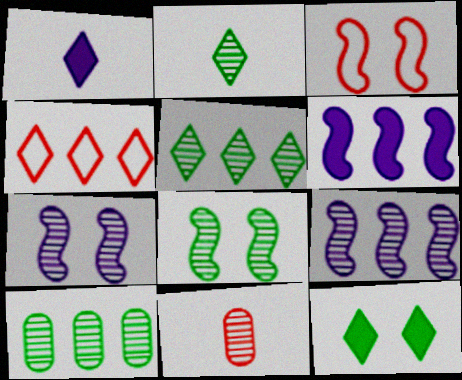[[1, 3, 10], 
[2, 8, 10], 
[4, 6, 10], 
[5, 7, 11]]